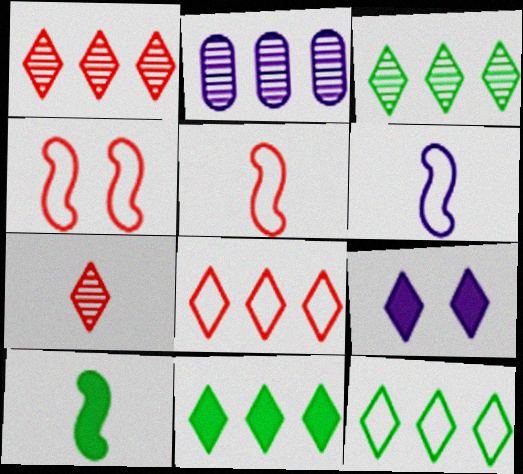[[2, 6, 9], 
[3, 11, 12], 
[7, 9, 12]]